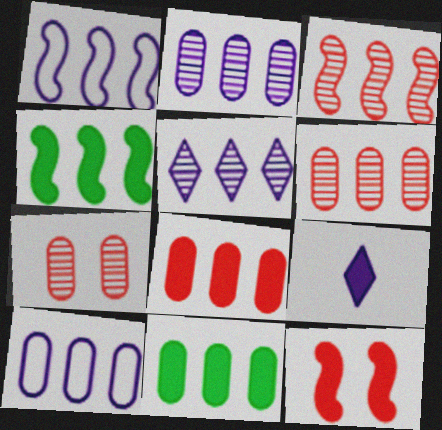[[1, 3, 4], 
[6, 10, 11], 
[9, 11, 12]]